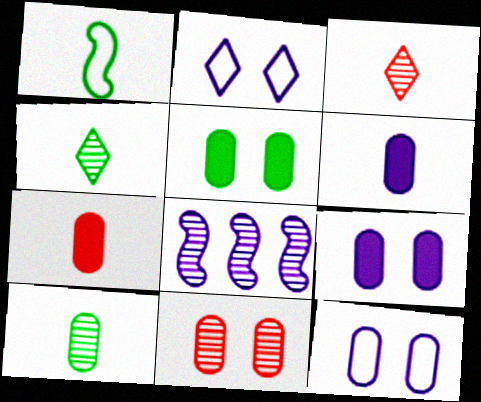[[1, 3, 6], 
[2, 6, 8], 
[4, 8, 11], 
[5, 11, 12]]